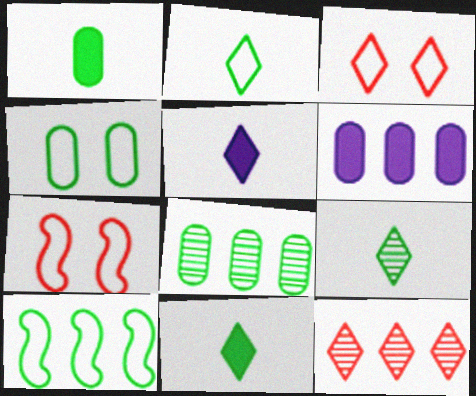[[1, 4, 8], 
[2, 4, 10], 
[2, 9, 11], 
[5, 7, 8], 
[6, 7, 9], 
[6, 10, 12]]